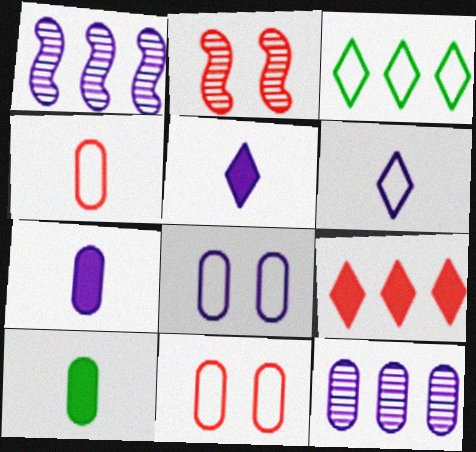[[1, 5, 8], 
[2, 3, 7], 
[2, 4, 9], 
[7, 8, 12], 
[10, 11, 12]]